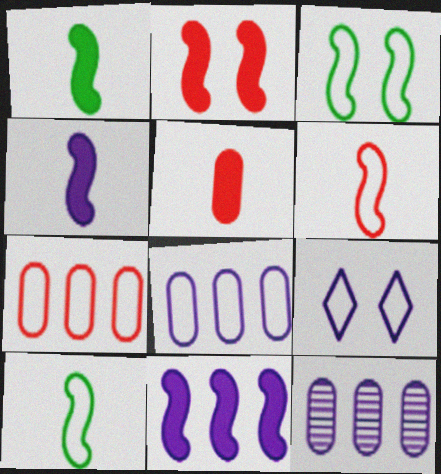[[1, 2, 11], 
[4, 9, 12], 
[7, 9, 10]]